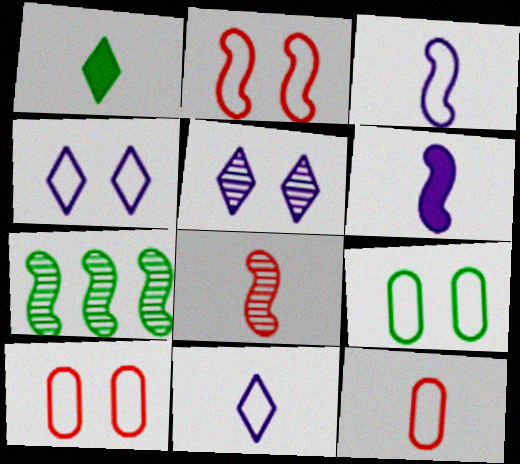[[1, 7, 9], 
[2, 4, 9], 
[2, 6, 7]]